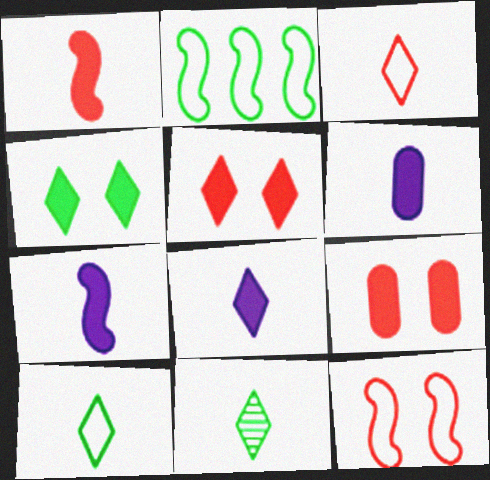[[3, 8, 11], 
[6, 7, 8]]